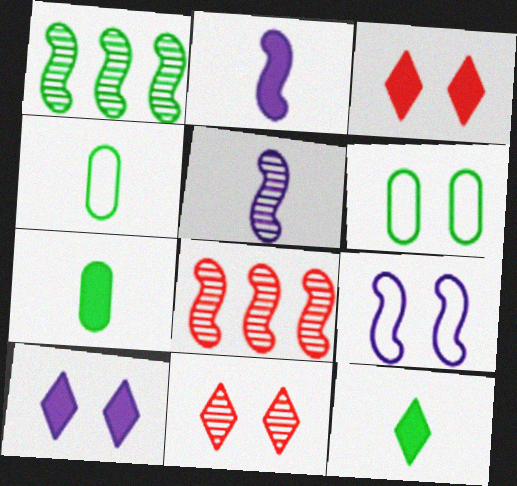[[1, 6, 12], 
[4, 8, 10]]